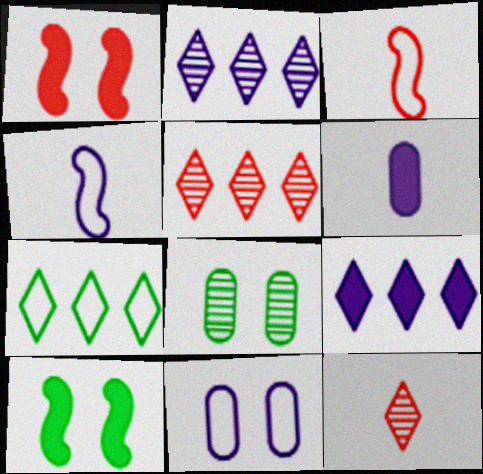[[3, 7, 11], 
[3, 8, 9], 
[5, 7, 9]]